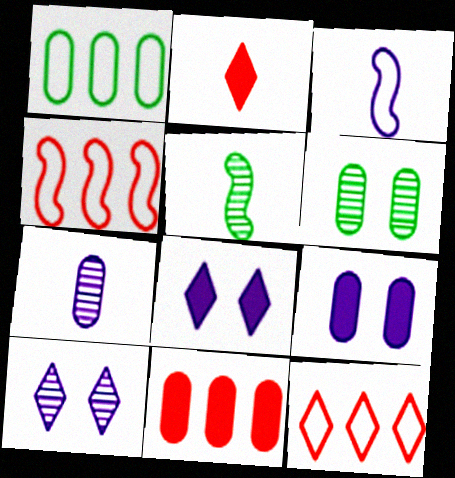[[5, 9, 12]]